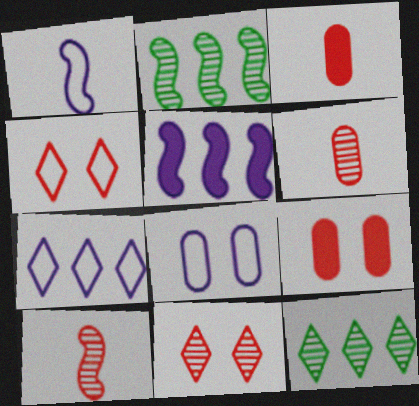[[1, 7, 8], 
[1, 9, 12]]